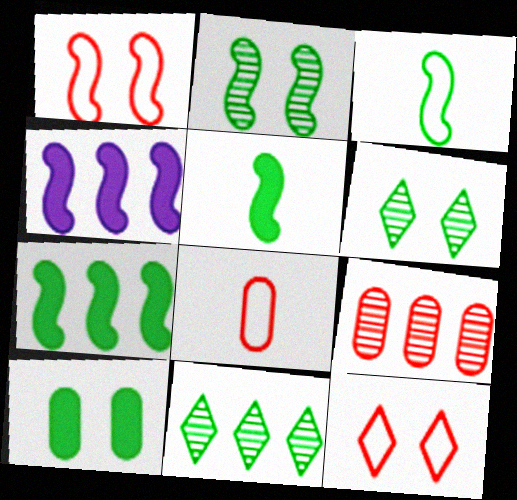[[2, 3, 7], 
[3, 10, 11], 
[4, 6, 8]]